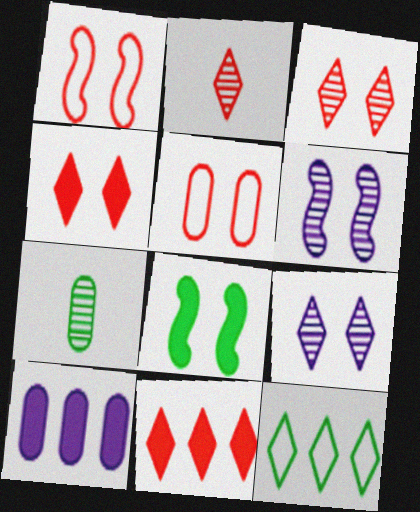[[1, 6, 8], 
[5, 7, 10], 
[5, 8, 9], 
[7, 8, 12]]